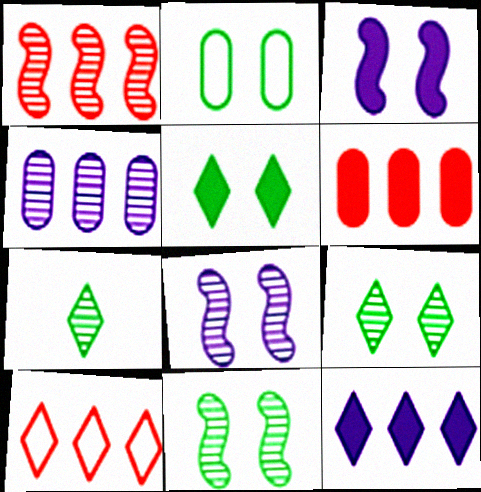[[1, 6, 10], 
[2, 5, 11]]